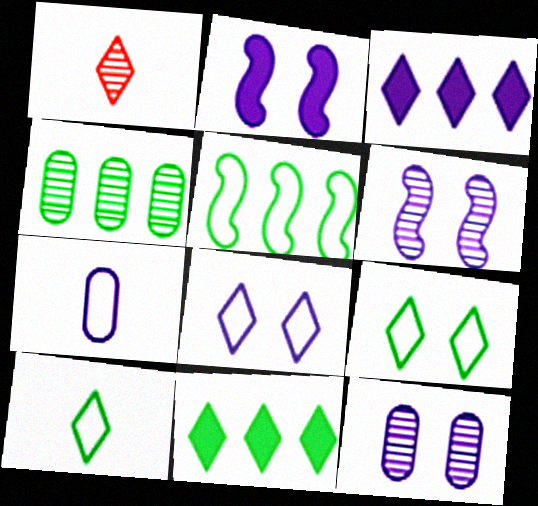[[1, 3, 9], 
[1, 4, 6], 
[1, 8, 11], 
[2, 8, 12], 
[3, 6, 7], 
[4, 5, 11]]